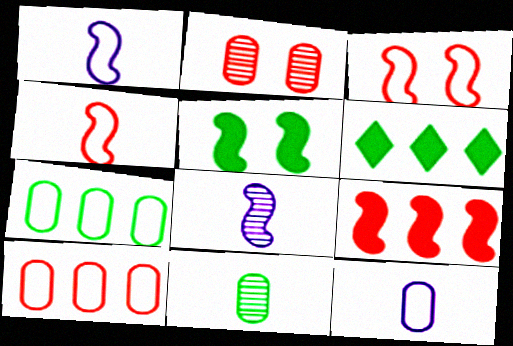[[1, 2, 6]]